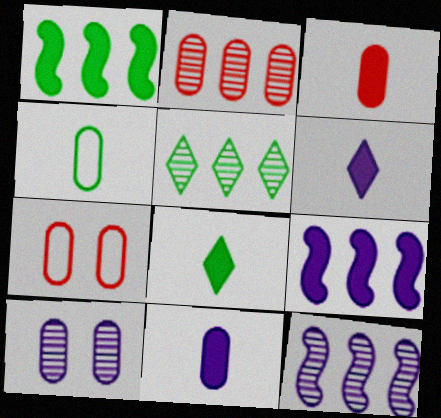[[2, 3, 7], 
[2, 5, 12], 
[7, 8, 12]]